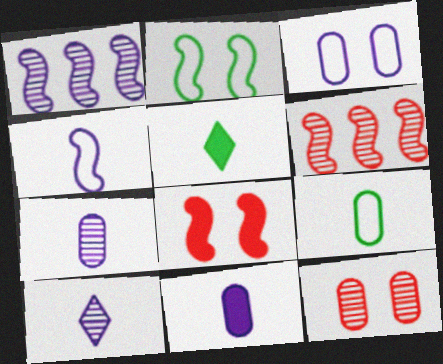[[3, 5, 6], 
[4, 10, 11]]